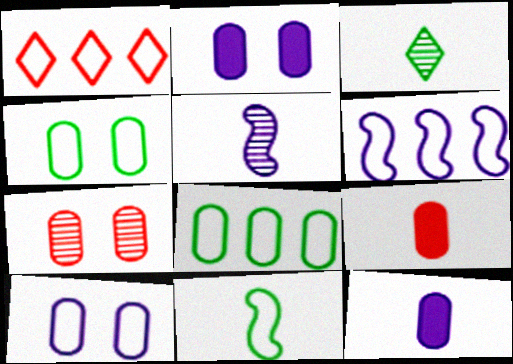[[1, 6, 8], 
[1, 10, 11], 
[2, 4, 7], 
[7, 8, 12]]